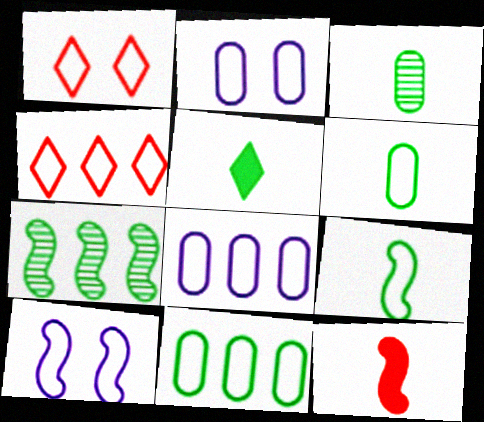[[1, 8, 9], 
[2, 4, 9], 
[3, 5, 9], 
[4, 6, 10], 
[7, 10, 12]]